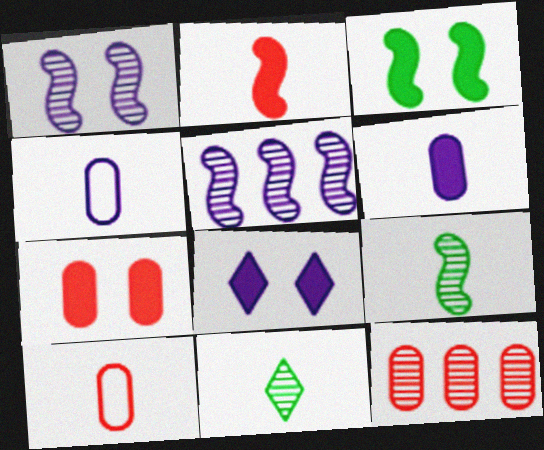[[1, 11, 12], 
[2, 4, 11], 
[3, 7, 8], 
[4, 5, 8], 
[7, 10, 12]]